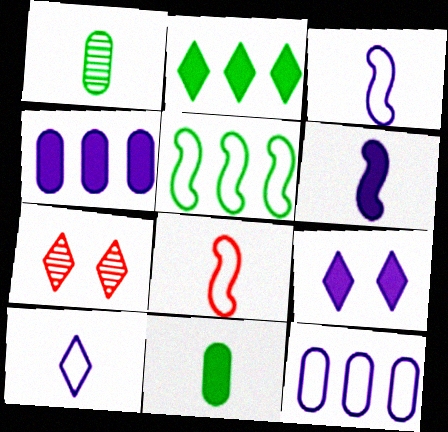[[2, 7, 10], 
[4, 6, 9]]